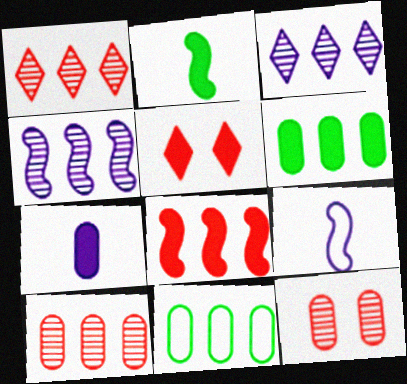[[3, 8, 11], 
[7, 11, 12]]